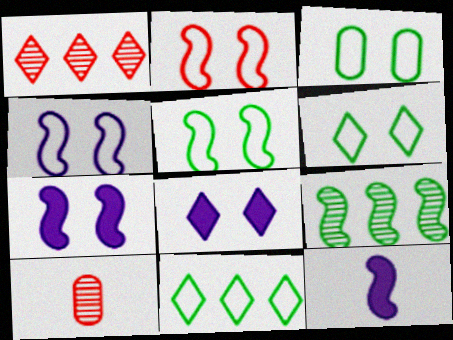[[1, 3, 12], 
[2, 4, 5], 
[2, 9, 12], 
[3, 5, 6], 
[7, 10, 11]]